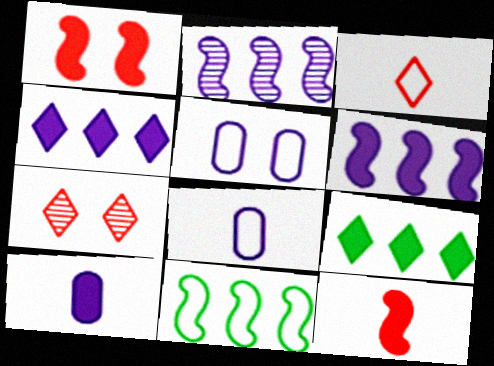[[1, 9, 10], 
[3, 5, 11], 
[7, 10, 11]]